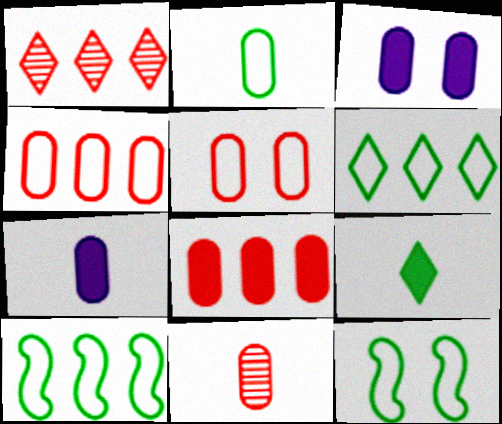[[1, 7, 12], 
[2, 6, 12], 
[2, 7, 11], 
[5, 8, 11]]